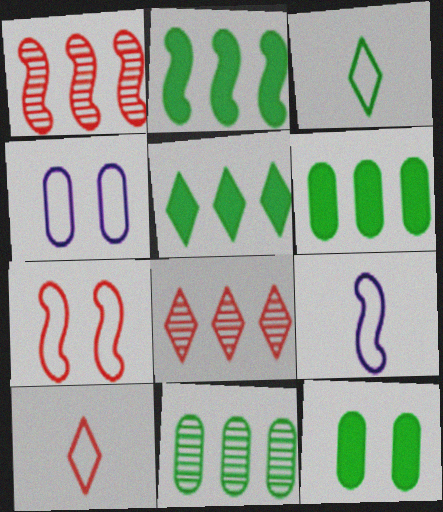[[2, 5, 6], 
[8, 9, 12]]